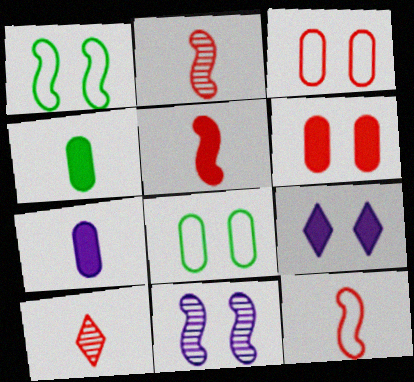[[2, 5, 12]]